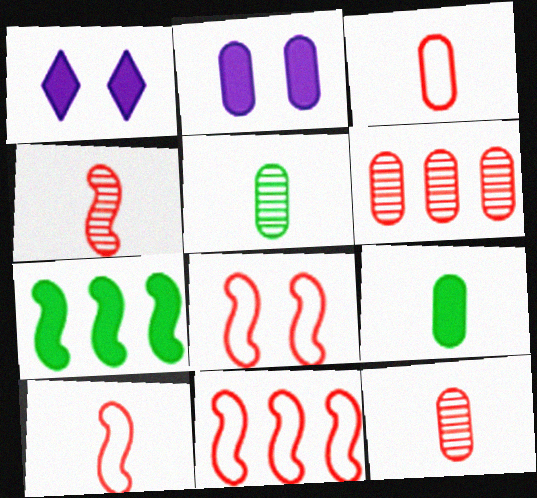[[1, 5, 11], 
[8, 10, 11]]